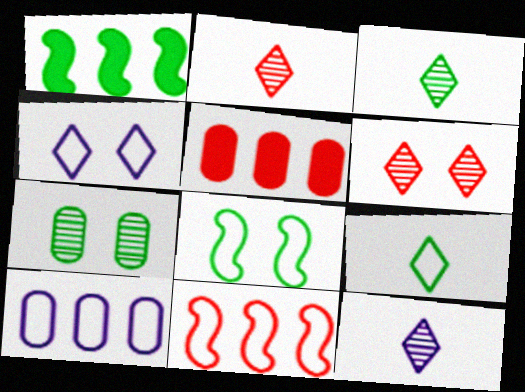[[1, 7, 9], 
[2, 3, 12], 
[5, 8, 12]]